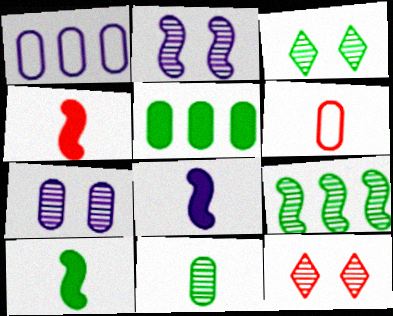[[1, 3, 4], 
[1, 10, 12], 
[3, 9, 11], 
[4, 8, 10], 
[5, 6, 7]]